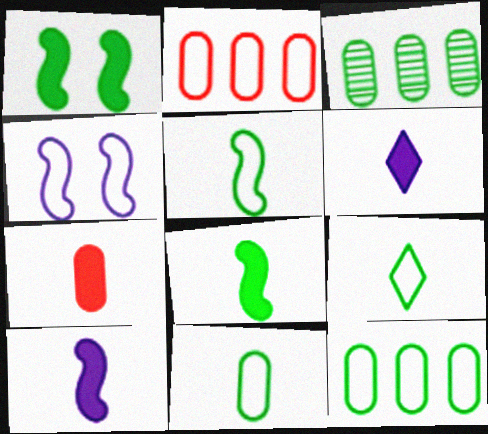[[1, 3, 9], 
[2, 4, 9], 
[5, 9, 11], 
[6, 7, 8]]